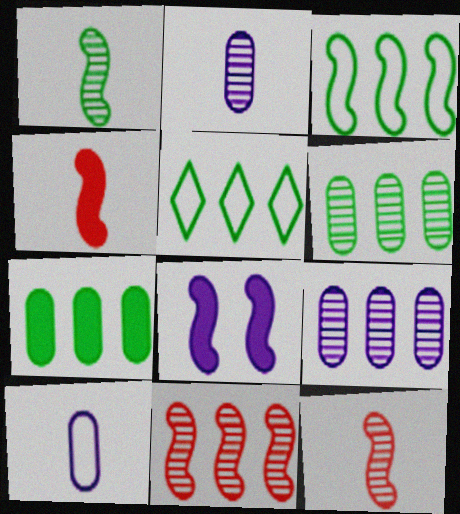[[3, 8, 12]]